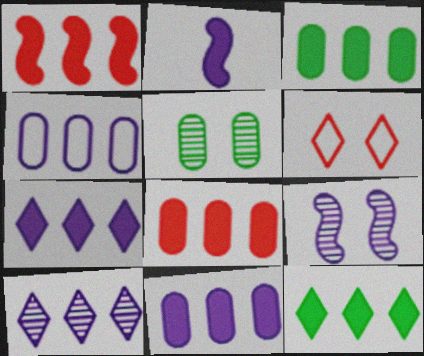[[1, 3, 7], 
[1, 11, 12], 
[3, 8, 11]]